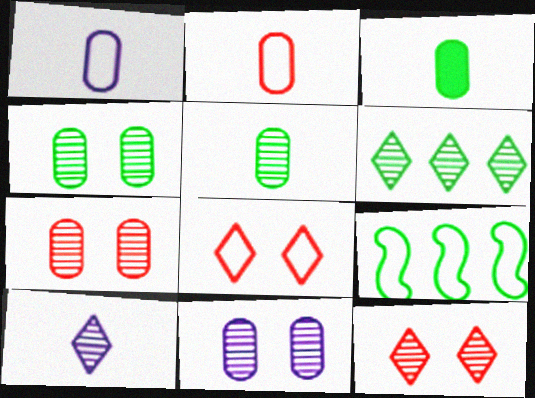[[1, 8, 9], 
[4, 7, 11], 
[6, 10, 12]]